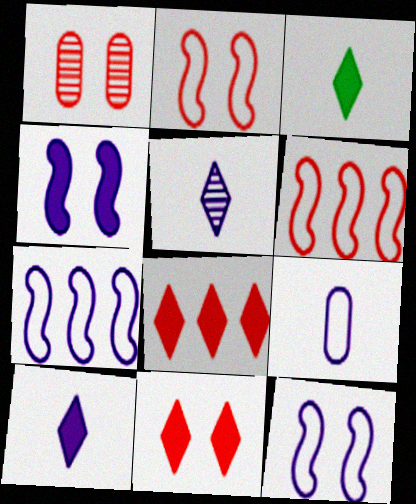[[1, 2, 11], 
[1, 3, 7]]